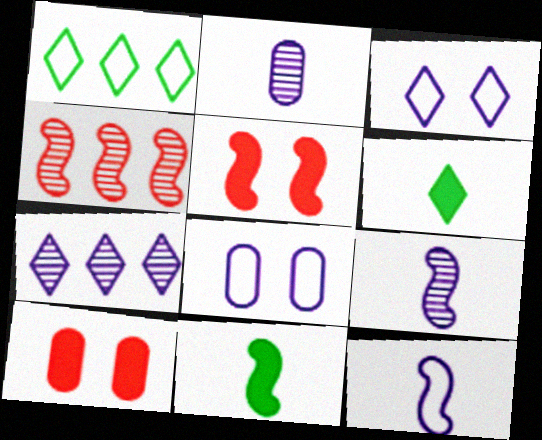[[1, 2, 5], 
[1, 9, 10], 
[4, 6, 8]]